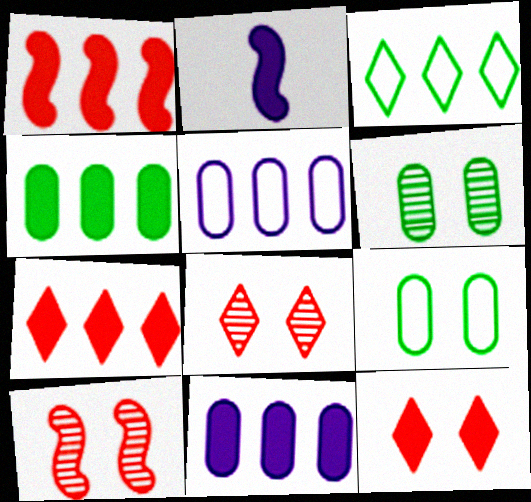[[2, 4, 12]]